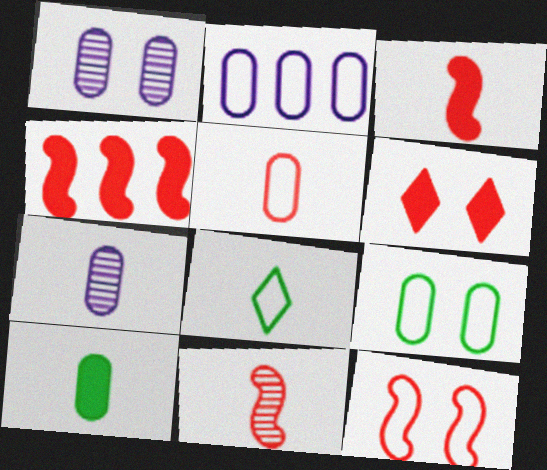[[1, 4, 8], 
[2, 5, 9], 
[2, 8, 12], 
[3, 7, 8], 
[4, 11, 12], 
[5, 7, 10]]